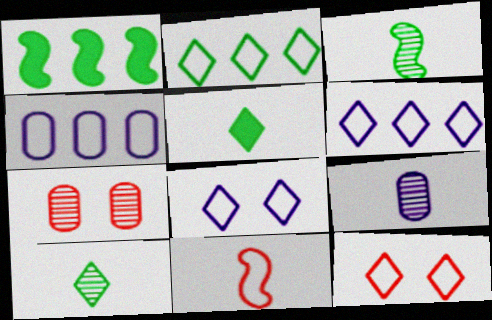[[1, 9, 12], 
[5, 9, 11]]